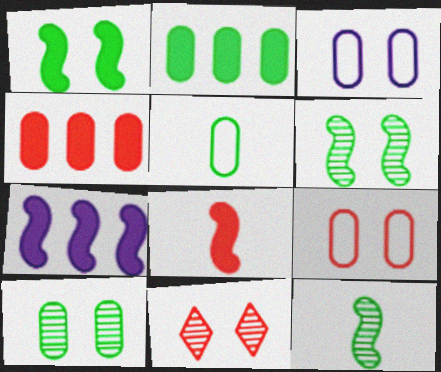[[1, 3, 11], 
[1, 7, 8], 
[2, 5, 10], 
[5, 7, 11]]